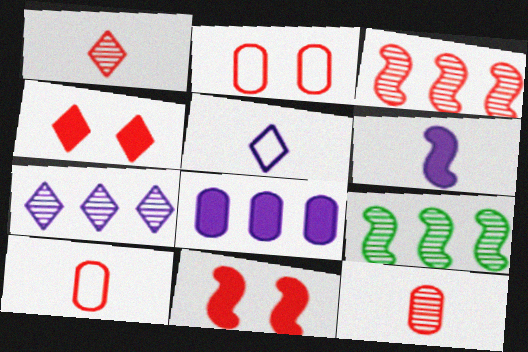[[3, 4, 10]]